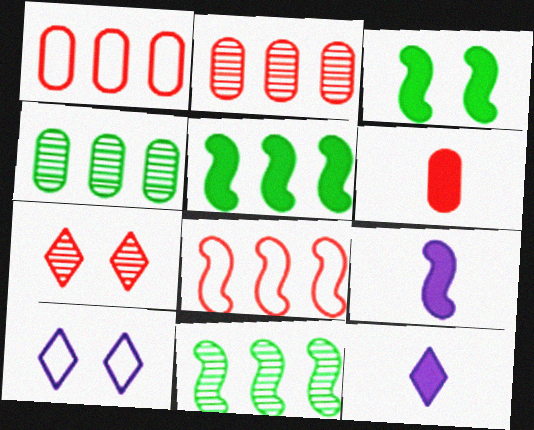[[6, 7, 8], 
[6, 10, 11]]